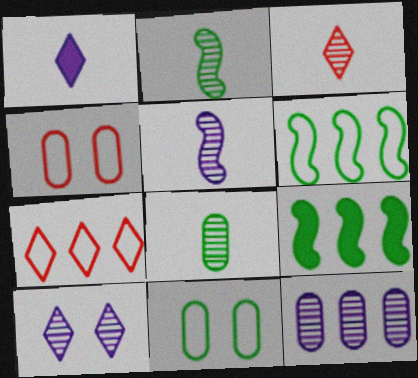[[3, 5, 8], 
[5, 10, 12], 
[7, 9, 12]]